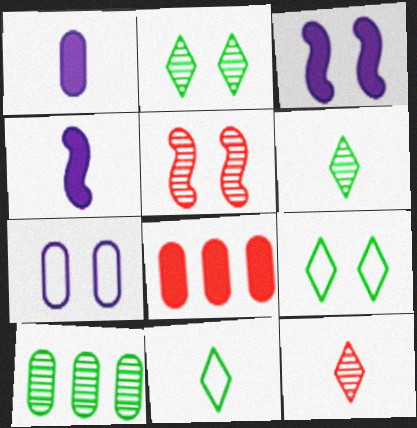[]